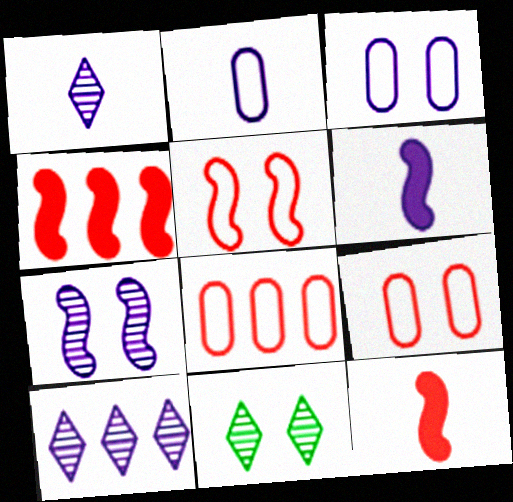[[1, 2, 6], 
[2, 4, 11], 
[3, 6, 10], 
[6, 8, 11]]